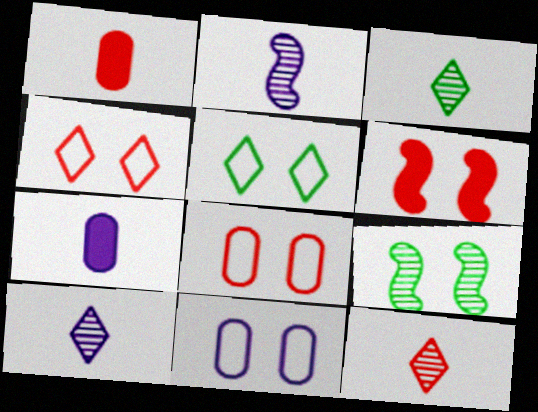[[3, 10, 12]]